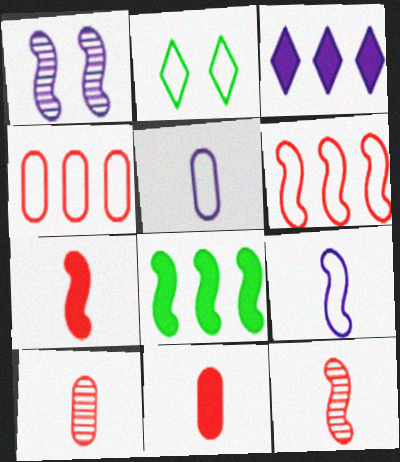[[1, 3, 5], 
[2, 4, 9], 
[2, 5, 6]]